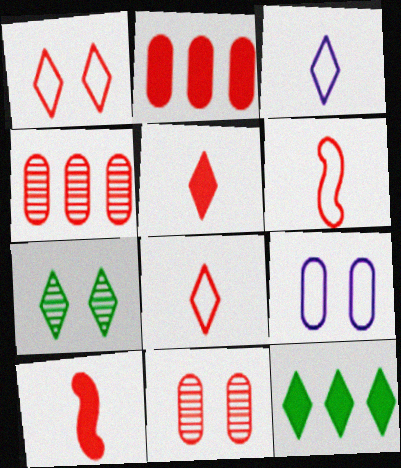[[1, 4, 10]]